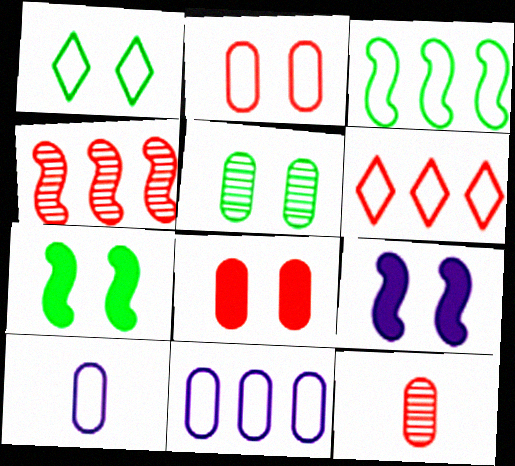[[1, 5, 7], 
[3, 6, 11]]